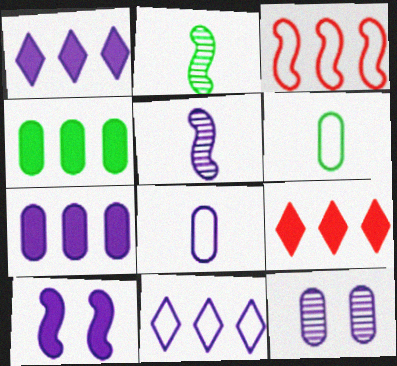[[2, 3, 10], 
[7, 8, 12]]